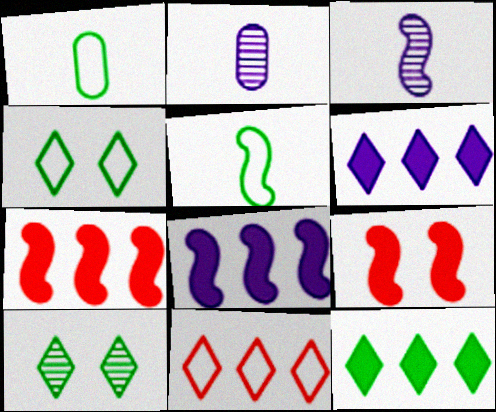[[2, 4, 7]]